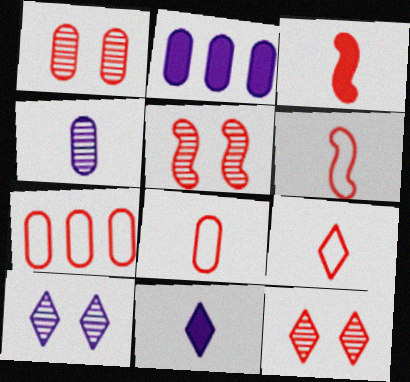[[1, 5, 12], 
[3, 7, 12], 
[6, 8, 9]]